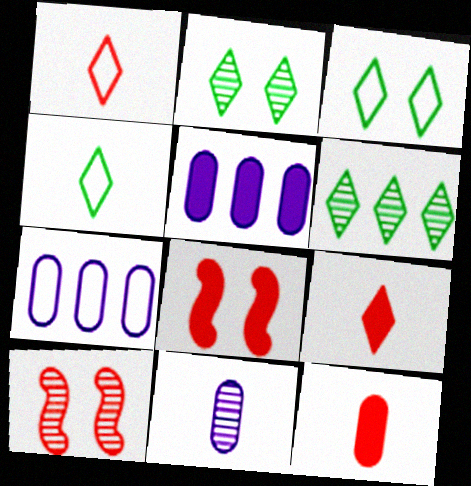[[4, 5, 10], 
[6, 10, 11]]